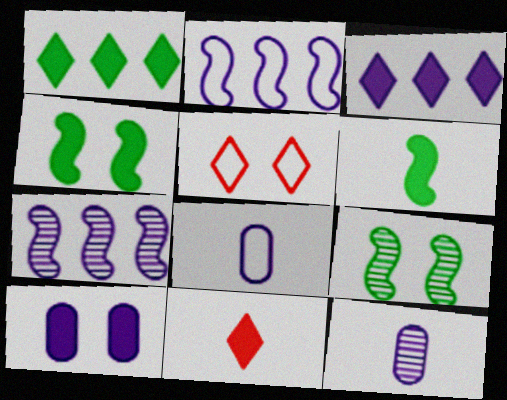[[5, 9, 10]]